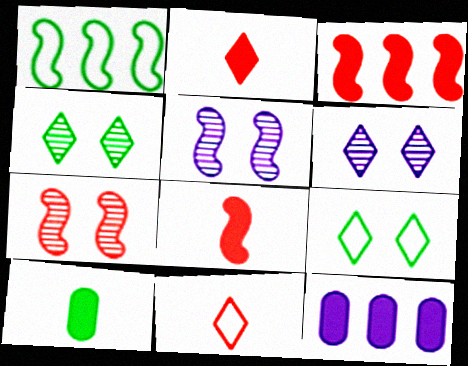[[1, 4, 10], 
[1, 5, 8]]